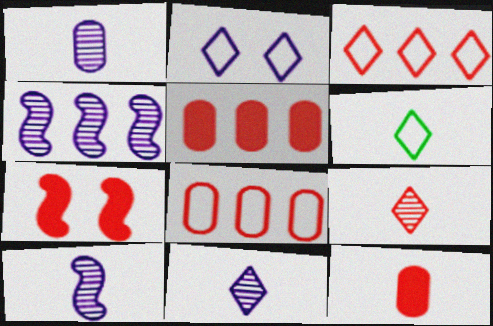[[1, 10, 11], 
[2, 3, 6], 
[6, 10, 12], 
[7, 8, 9]]